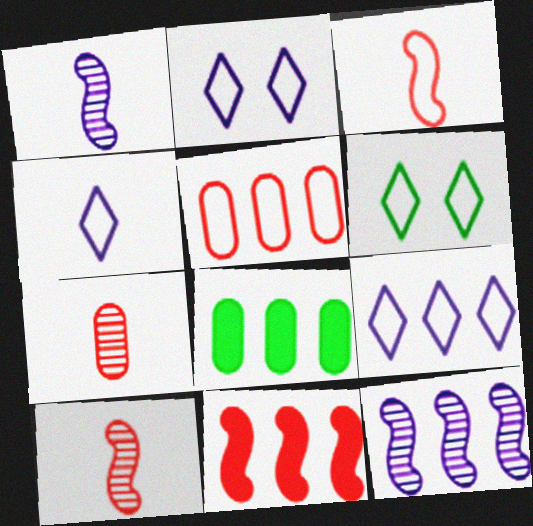[[2, 4, 9], 
[2, 8, 10]]